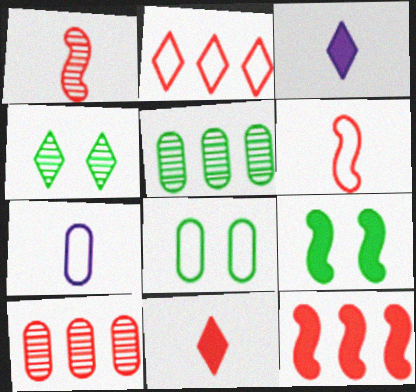[[2, 3, 4], 
[2, 10, 12], 
[4, 7, 12], 
[4, 8, 9]]